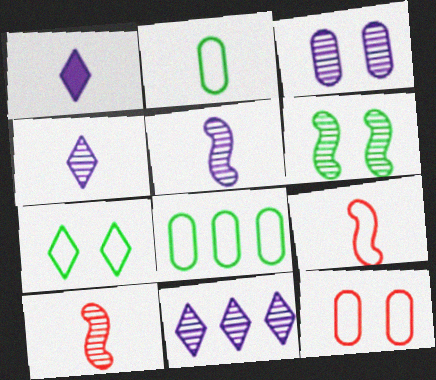[[1, 2, 10], 
[3, 5, 11]]